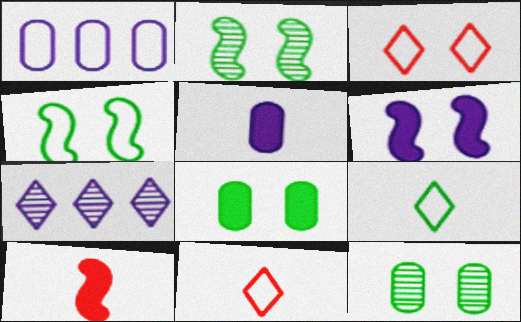[[1, 4, 11], 
[3, 6, 12]]